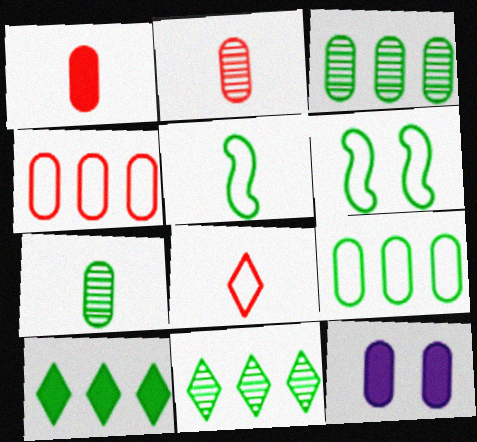[[2, 9, 12], 
[4, 7, 12], 
[6, 7, 10]]